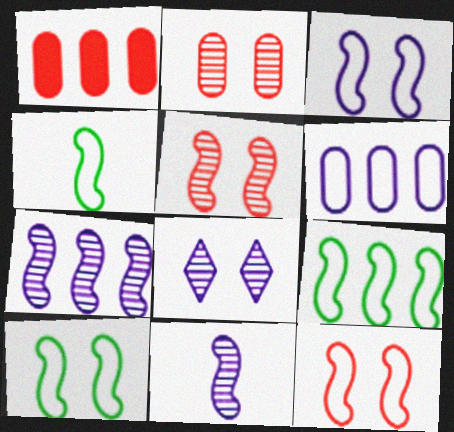[[1, 4, 8], 
[3, 10, 12], 
[4, 9, 10]]